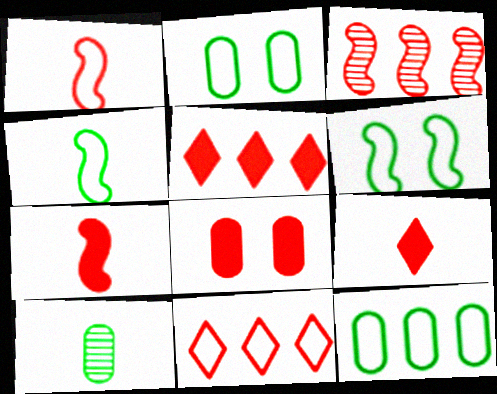[[5, 7, 8]]